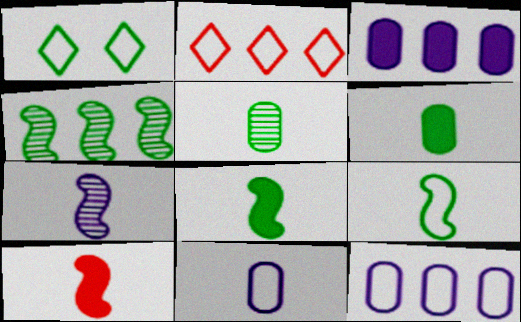[[1, 4, 6], 
[2, 3, 4], 
[7, 9, 10]]